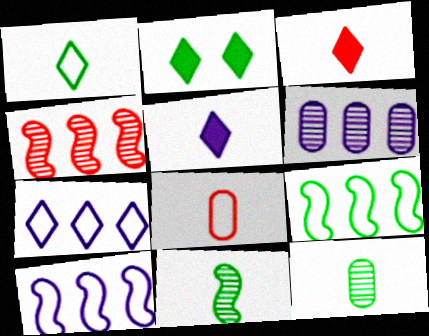[[2, 9, 12], 
[5, 8, 11]]